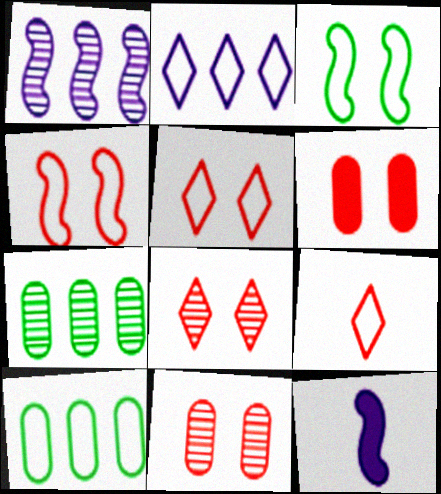[[4, 6, 8], 
[5, 7, 12], 
[8, 10, 12]]